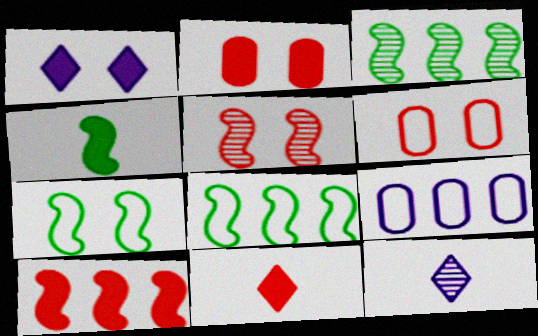[[2, 8, 12], 
[2, 10, 11], 
[3, 4, 7]]